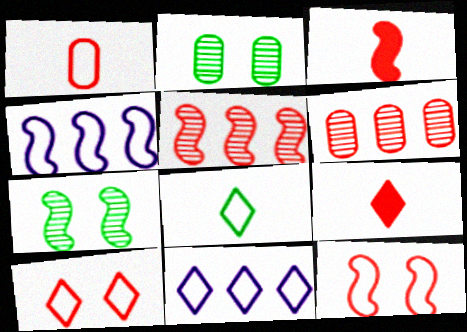[[2, 3, 11], 
[2, 4, 9], 
[3, 4, 7], 
[3, 5, 12], 
[3, 6, 10], 
[6, 9, 12], 
[8, 10, 11]]